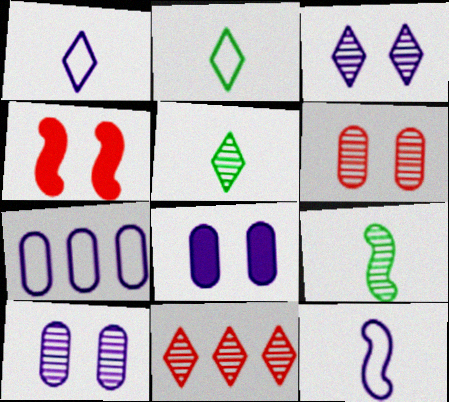[[3, 5, 11], 
[4, 5, 7], 
[9, 10, 11]]